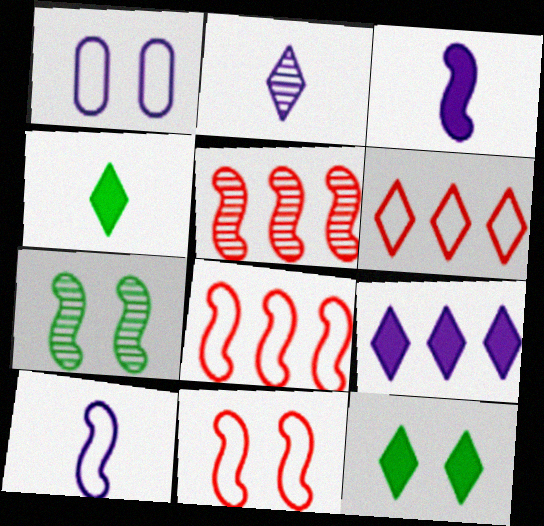[[1, 4, 5], 
[2, 6, 12], 
[3, 7, 8]]